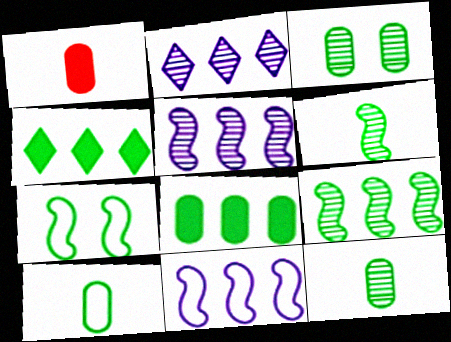[[1, 2, 7], 
[3, 8, 10], 
[4, 7, 12]]